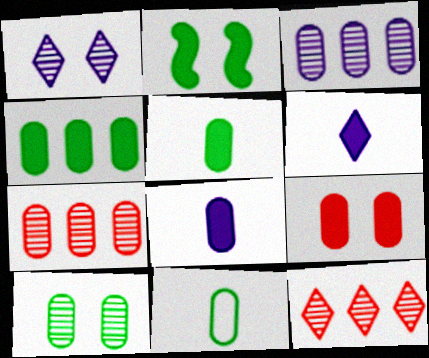[[3, 9, 11], 
[4, 8, 9], 
[4, 10, 11]]